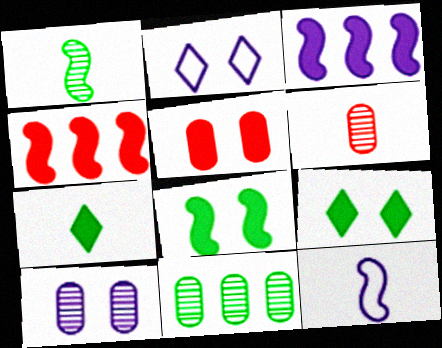[[3, 5, 7], 
[6, 7, 12], 
[6, 10, 11]]